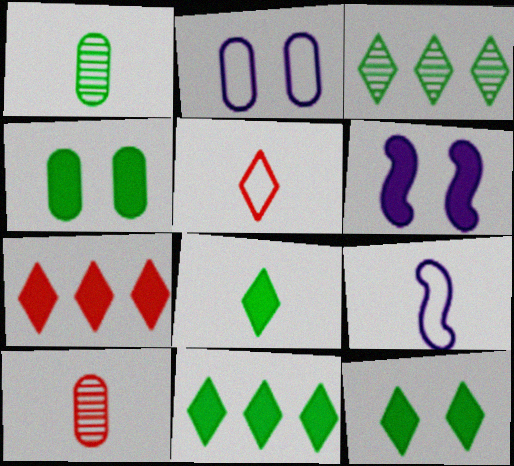[[8, 9, 10], 
[8, 11, 12]]